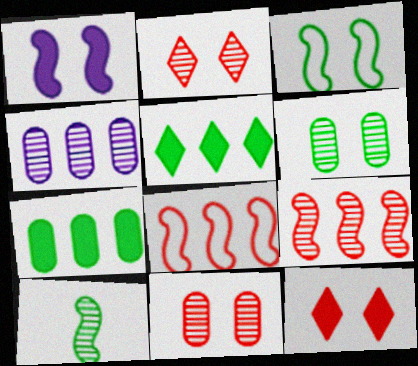[[1, 8, 10], 
[2, 4, 10], 
[4, 5, 8]]